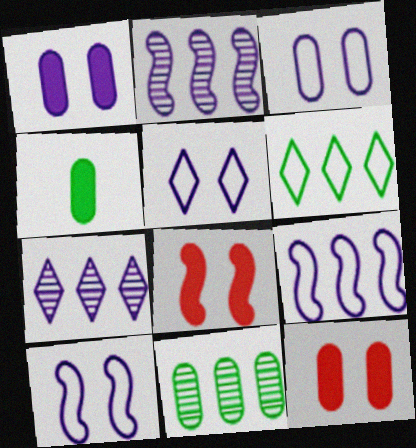[[3, 5, 10]]